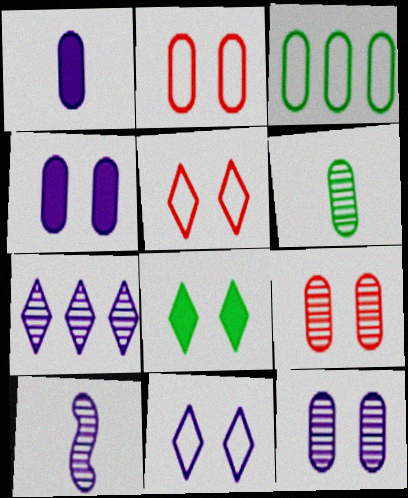[[1, 3, 9], 
[7, 10, 12]]